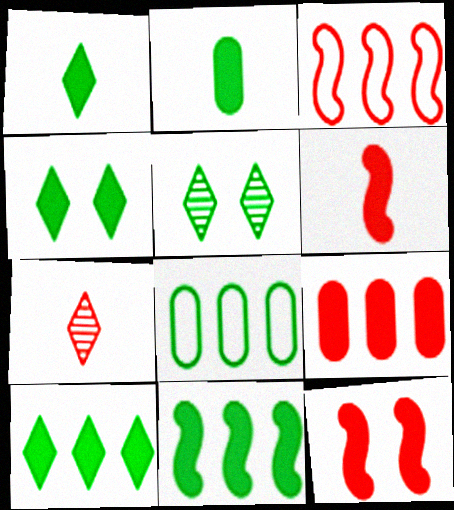[[1, 4, 10], 
[2, 4, 11]]